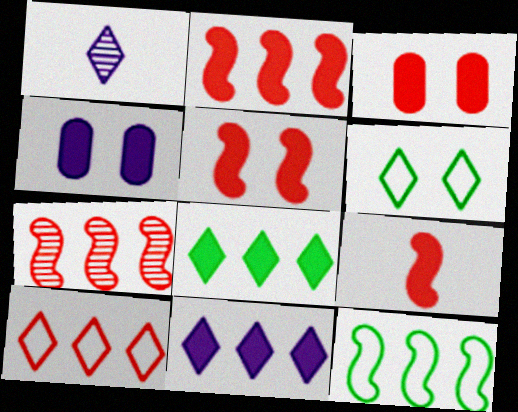[[1, 3, 12], 
[2, 5, 9], 
[4, 8, 9]]